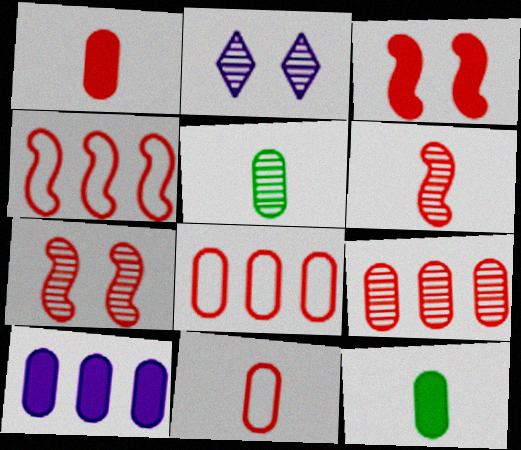[[2, 4, 12], 
[3, 4, 6]]